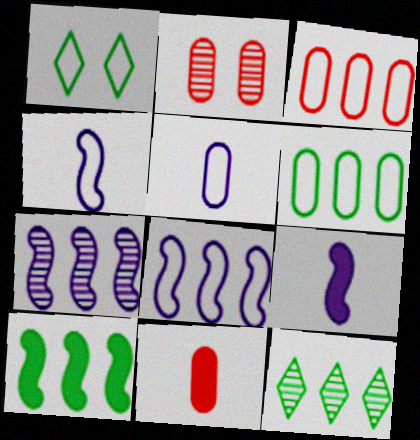[[1, 3, 4], 
[1, 7, 11], 
[2, 3, 11], 
[6, 10, 12]]